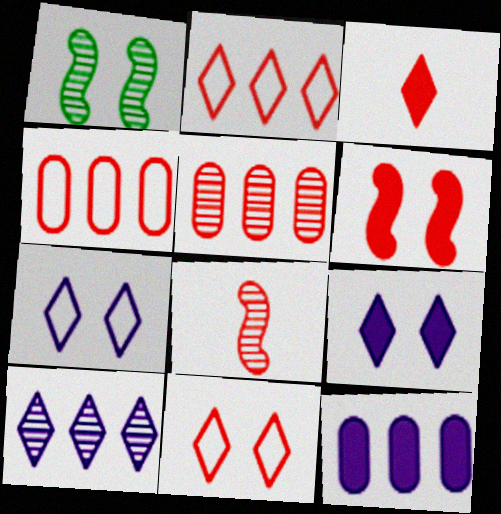[]